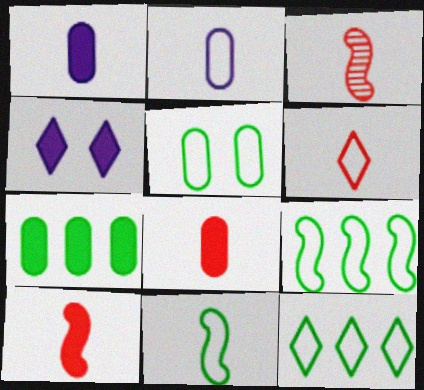[[2, 6, 11], 
[3, 6, 8], 
[4, 7, 10], 
[5, 11, 12]]